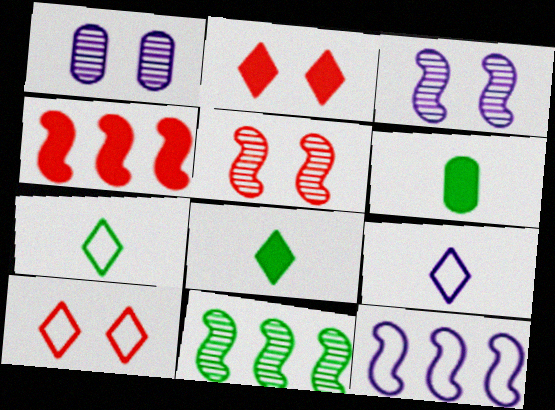[[1, 4, 7], 
[4, 11, 12]]